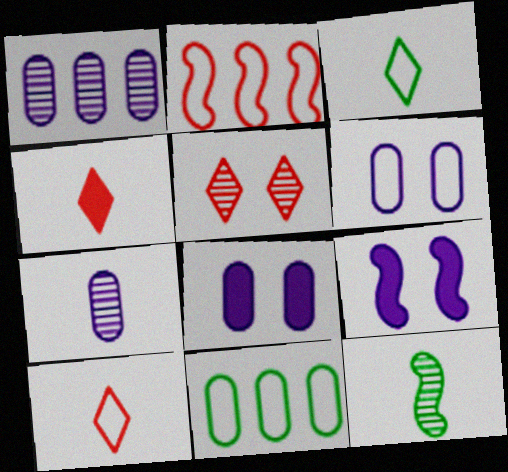[[1, 5, 12], 
[2, 3, 6], 
[2, 9, 12]]